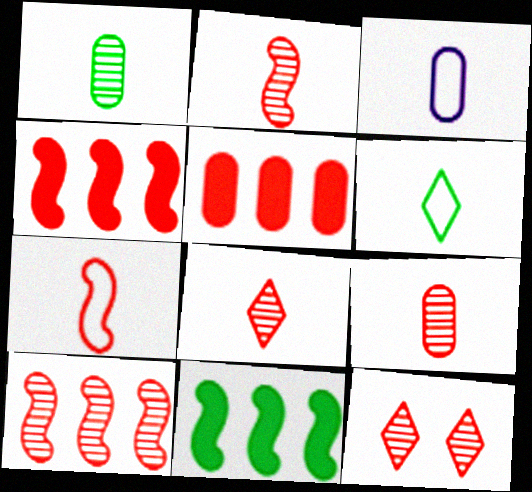[[2, 8, 9], 
[3, 6, 7], 
[3, 11, 12], 
[5, 7, 12], 
[9, 10, 12]]